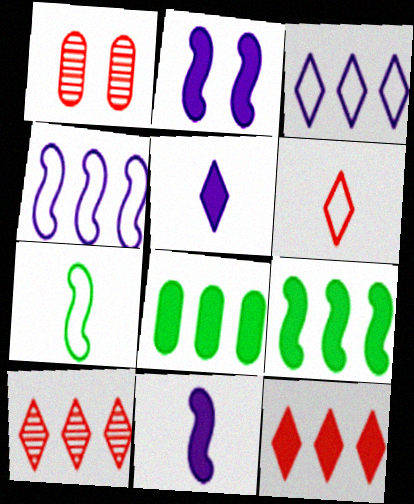[[4, 8, 10]]